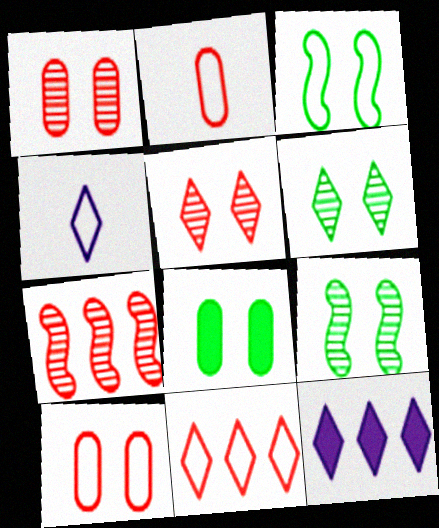[[2, 9, 12], 
[3, 6, 8], 
[4, 7, 8]]